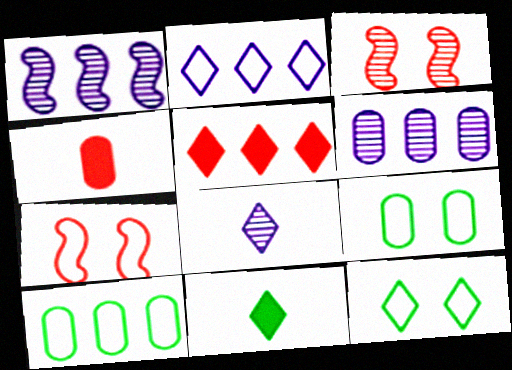[[1, 4, 12], 
[1, 5, 10], 
[4, 6, 9], 
[5, 8, 12], 
[6, 7, 11]]